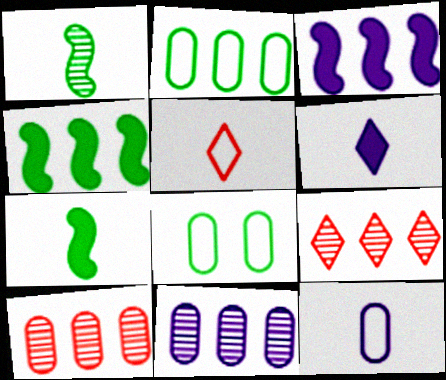[[2, 3, 9]]